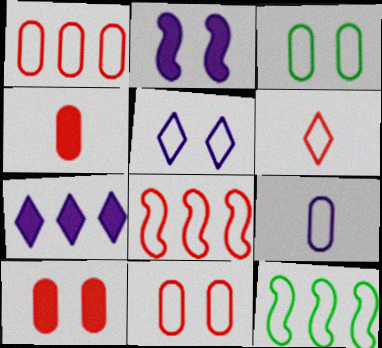[[1, 3, 9], 
[6, 8, 11]]